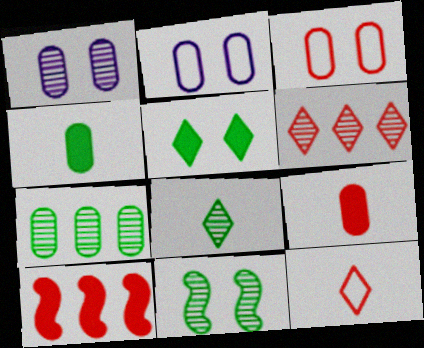[[2, 7, 9], 
[2, 8, 10], 
[7, 8, 11]]